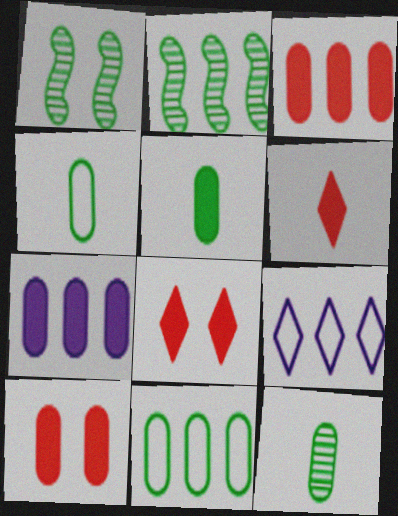[[2, 3, 9], 
[4, 5, 12], 
[5, 7, 10]]